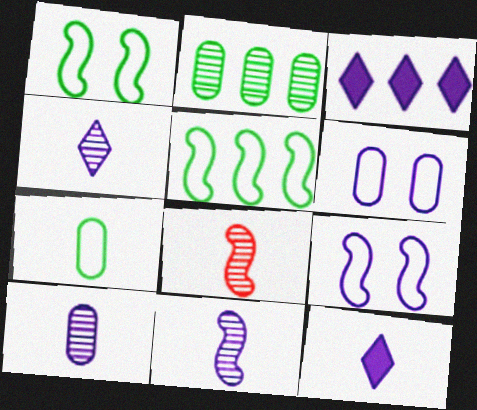[[3, 6, 11], 
[3, 9, 10], 
[4, 10, 11], 
[7, 8, 12]]